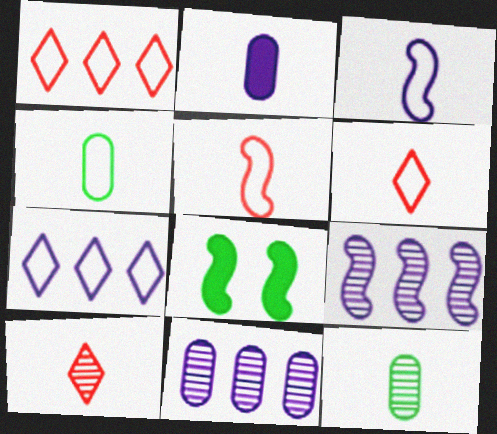[[3, 4, 6], 
[5, 8, 9], 
[6, 8, 11]]